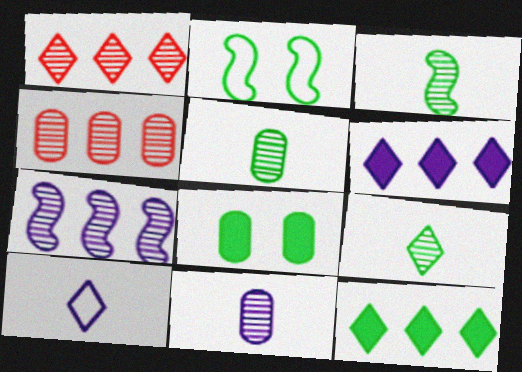[[2, 5, 12], 
[3, 5, 9]]